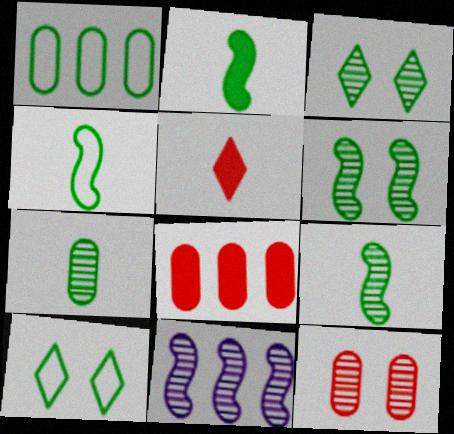[[1, 2, 3], 
[1, 4, 10], 
[2, 4, 9]]